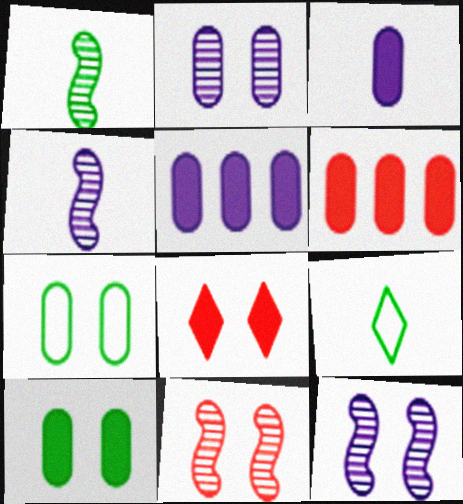[[3, 6, 10], 
[5, 9, 11], 
[6, 9, 12], 
[7, 8, 12]]